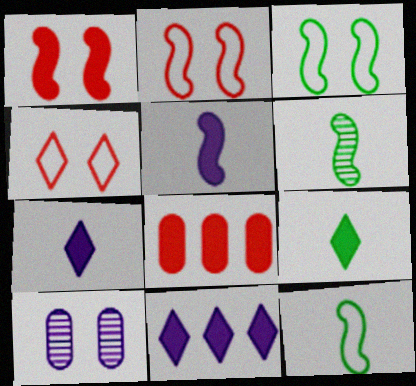[]